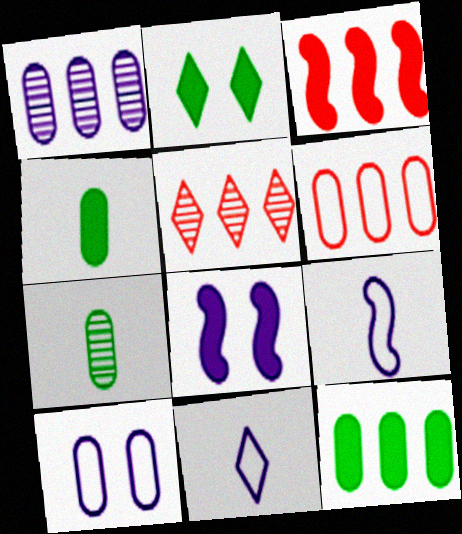[[1, 6, 12], 
[1, 8, 11], 
[2, 5, 11], 
[3, 5, 6]]